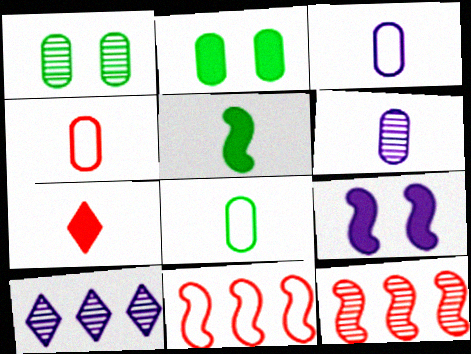[[3, 4, 8], 
[3, 9, 10]]